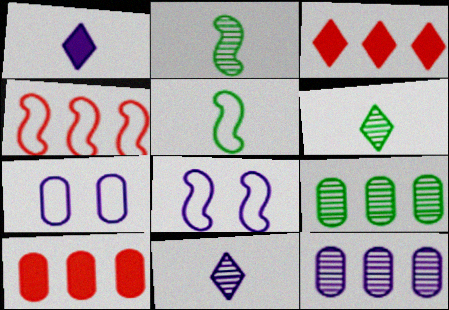[[1, 8, 12], 
[2, 3, 7], 
[4, 5, 8], 
[6, 8, 10]]